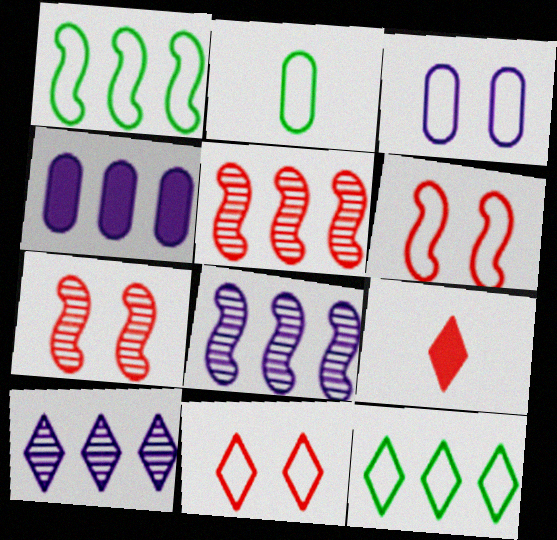[[4, 5, 12]]